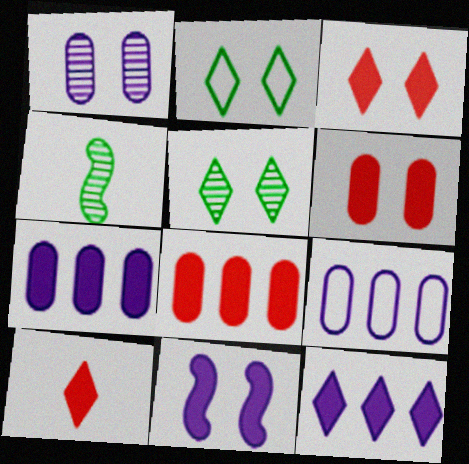[[3, 4, 9]]